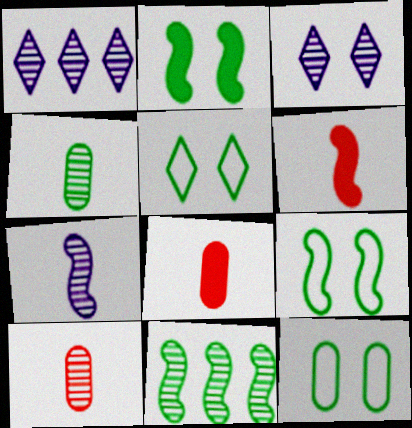[[1, 6, 12], 
[1, 8, 9], 
[3, 10, 11], 
[5, 9, 12]]